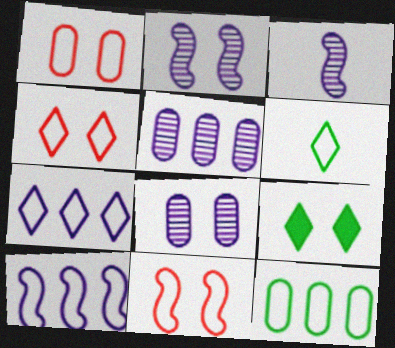[[1, 2, 9], 
[1, 4, 11], 
[1, 6, 10], 
[4, 6, 7], 
[8, 9, 11]]